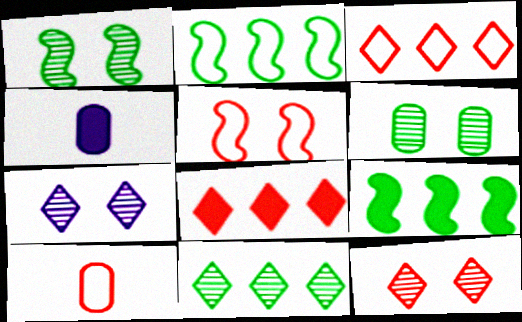[[1, 3, 4], 
[2, 4, 12], 
[3, 5, 10], 
[4, 5, 11], 
[7, 9, 10]]